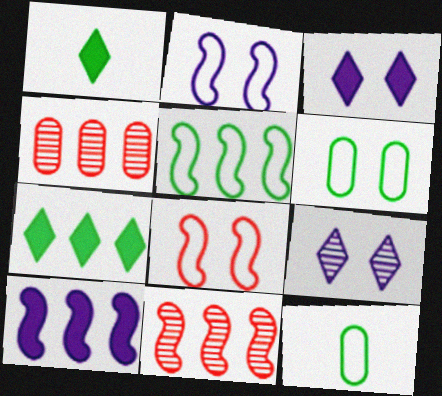[[1, 2, 4], 
[3, 11, 12], 
[5, 10, 11]]